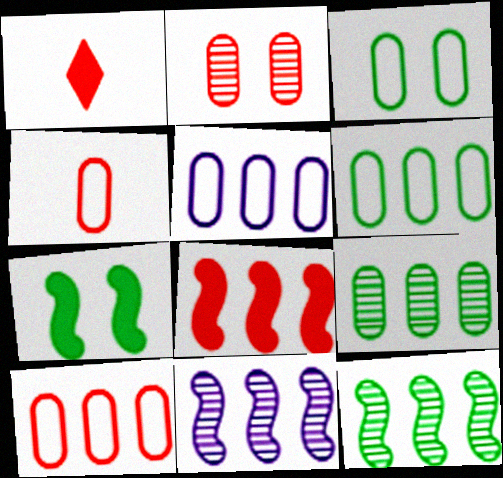[[1, 3, 11], 
[3, 4, 5], 
[5, 6, 10]]